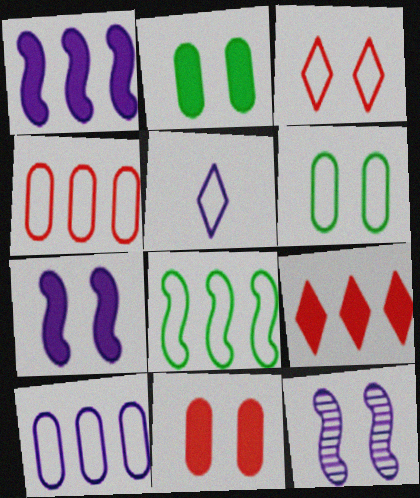[[2, 3, 12]]